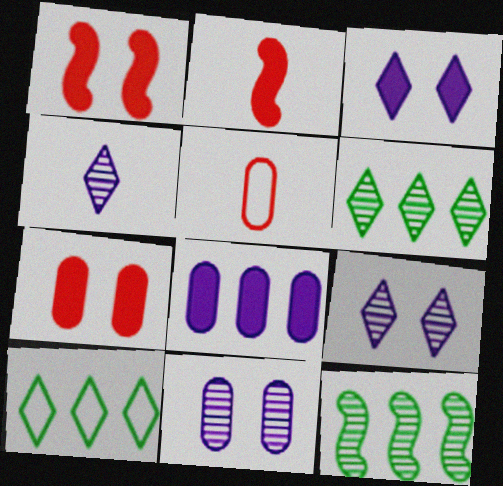[[2, 10, 11], 
[3, 5, 12]]